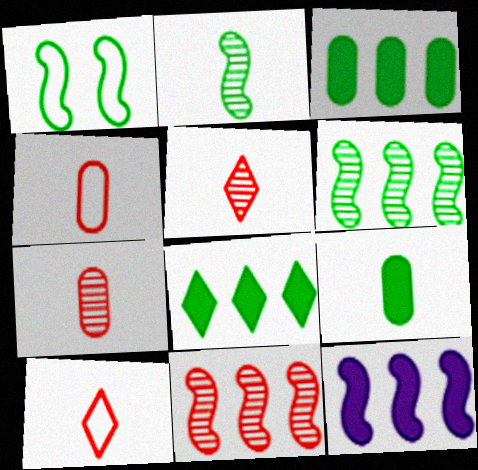[]